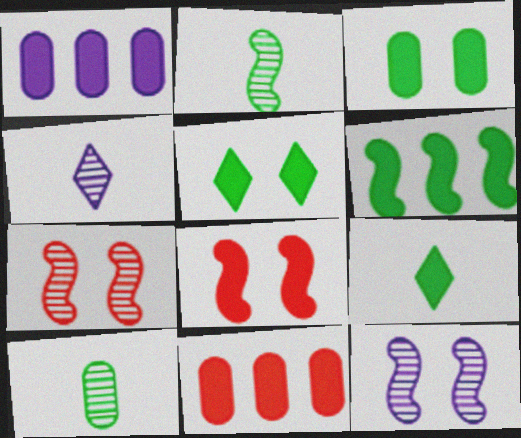[[1, 8, 9], 
[3, 6, 9]]